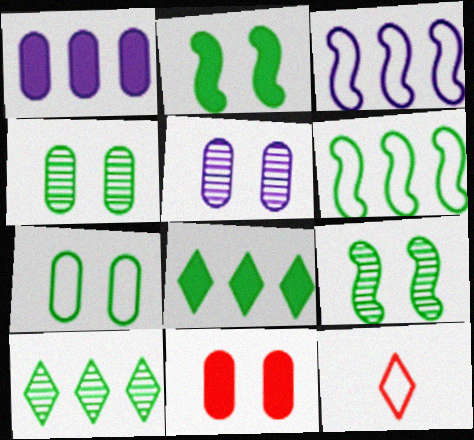[[1, 9, 12], 
[3, 7, 12], 
[5, 7, 11]]